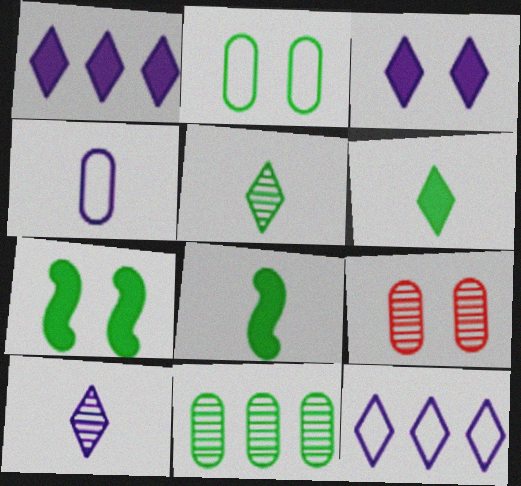[[3, 10, 12], 
[8, 9, 12]]